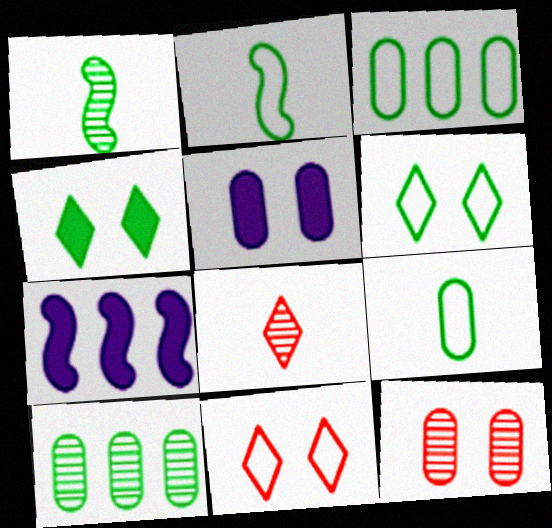[[1, 3, 4], 
[2, 3, 6], 
[2, 4, 10]]